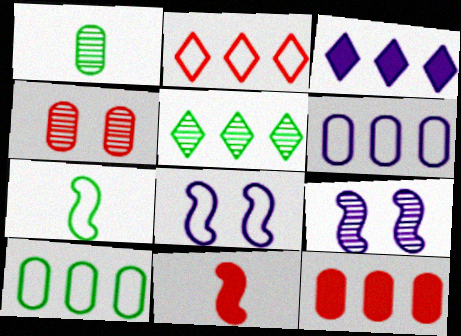[[2, 3, 5], 
[2, 4, 11], 
[3, 4, 7]]